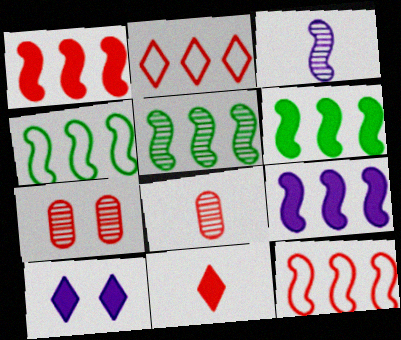[[1, 6, 9], 
[4, 5, 6], 
[4, 8, 10], 
[5, 9, 12], 
[7, 11, 12]]